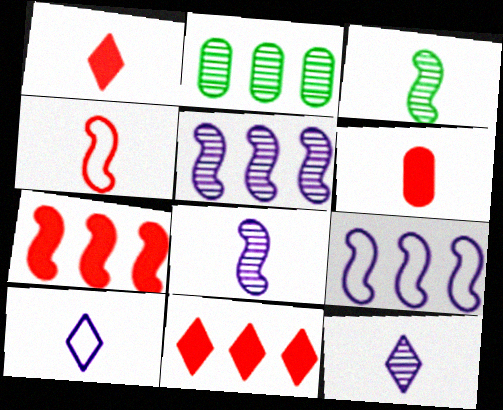[[2, 9, 11], 
[3, 6, 10]]